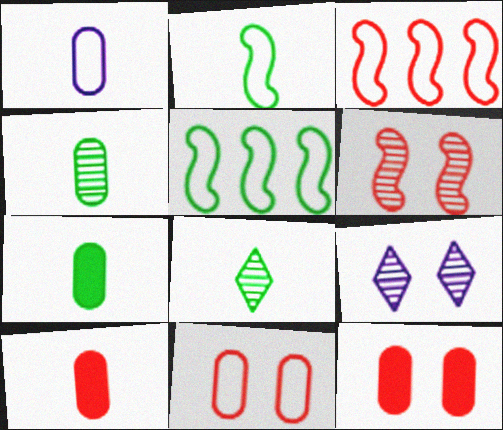[[1, 4, 10], 
[2, 7, 8], 
[3, 7, 9], 
[5, 9, 10]]